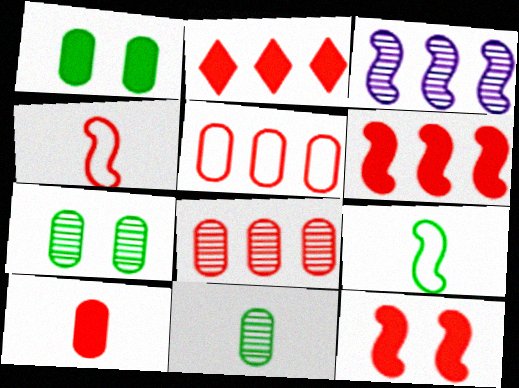[[2, 10, 12], 
[3, 9, 12]]